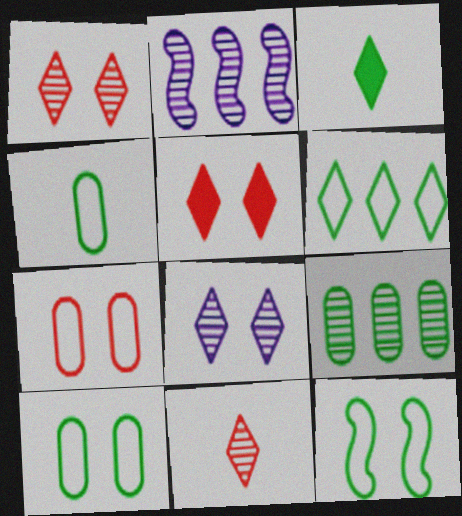[[2, 3, 7], 
[2, 4, 5], 
[3, 9, 12], 
[4, 6, 12]]